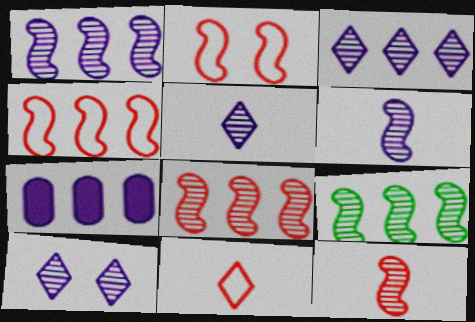[[1, 8, 9], 
[3, 5, 10]]